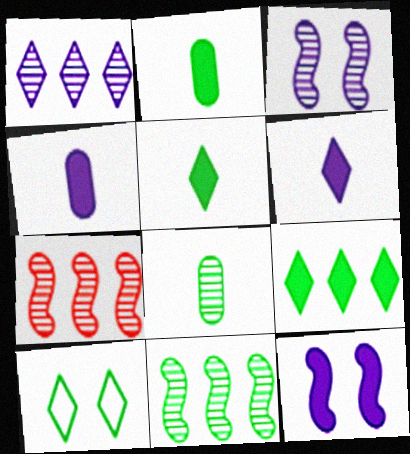[[2, 10, 11], 
[4, 7, 10]]